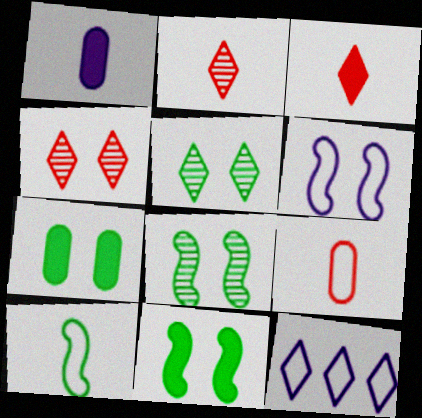[[1, 2, 10], 
[3, 5, 12], 
[4, 6, 7]]